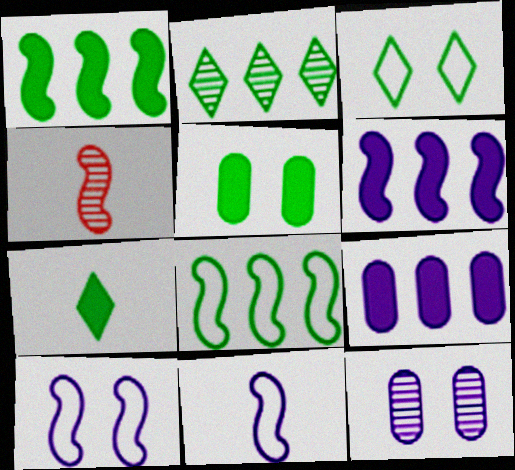[[1, 4, 10], 
[1, 5, 7], 
[2, 3, 7], 
[2, 4, 12], 
[3, 4, 9]]